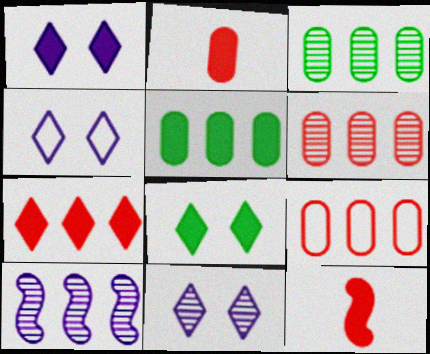[[1, 4, 11], 
[1, 5, 12], 
[3, 4, 12]]